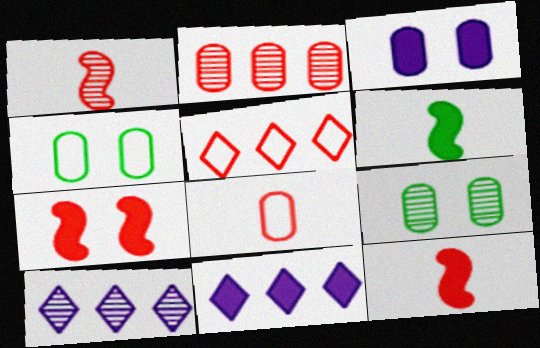[[1, 4, 11], 
[1, 9, 10], 
[4, 10, 12]]